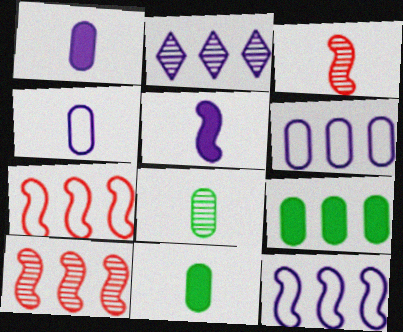[[2, 7, 9]]